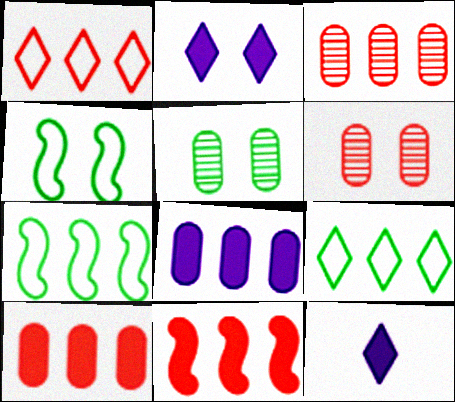[[1, 3, 11], 
[2, 4, 6], 
[3, 4, 12], 
[6, 7, 12]]